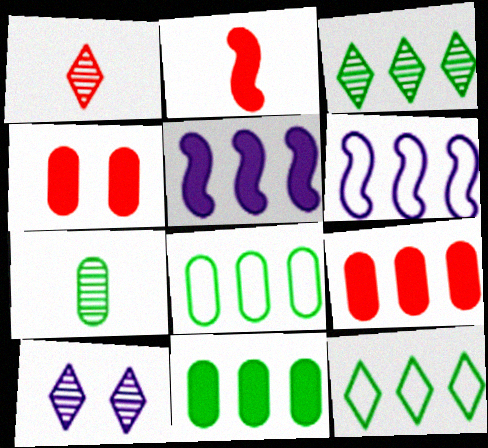[[1, 3, 10], 
[2, 8, 10], 
[3, 6, 9]]